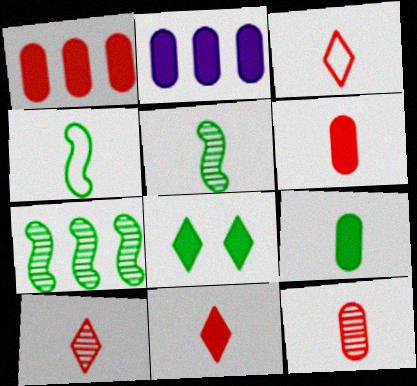[[3, 10, 11]]